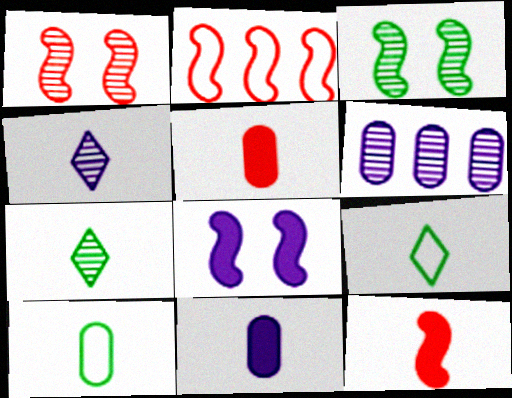[[1, 2, 12], 
[1, 6, 7], 
[4, 10, 12]]